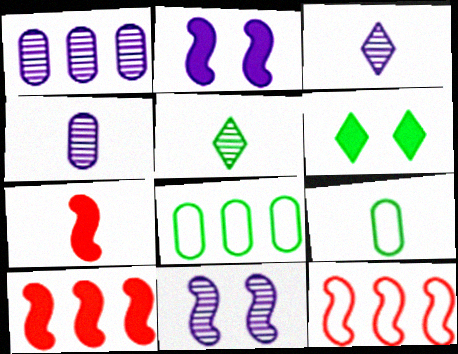[[1, 3, 11], 
[3, 7, 9], 
[4, 6, 12]]